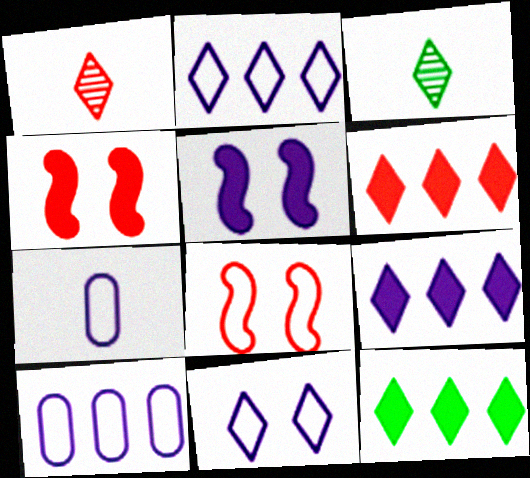[[1, 11, 12], 
[3, 4, 10], 
[3, 6, 11], 
[6, 9, 12]]